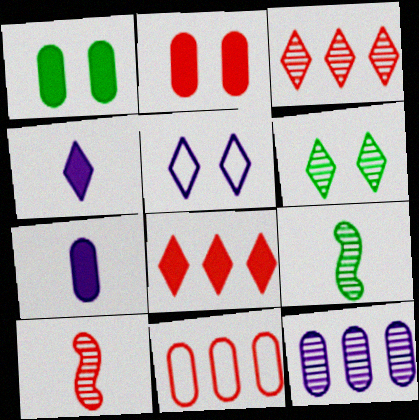[[6, 10, 12]]